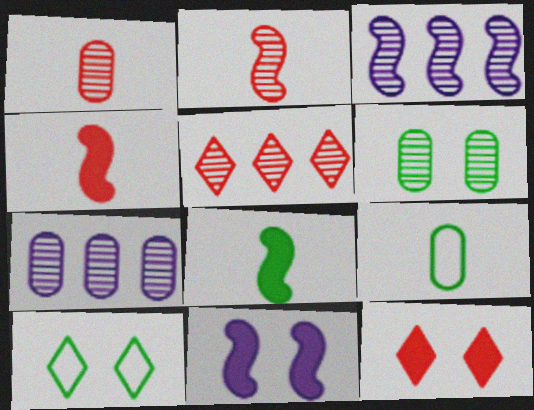[[1, 6, 7], 
[3, 9, 12], 
[4, 7, 10], 
[5, 9, 11]]